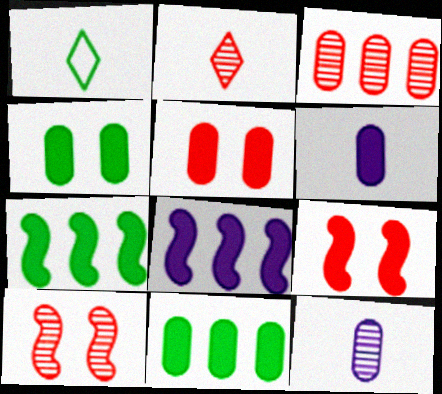[[2, 3, 10], 
[5, 6, 11]]